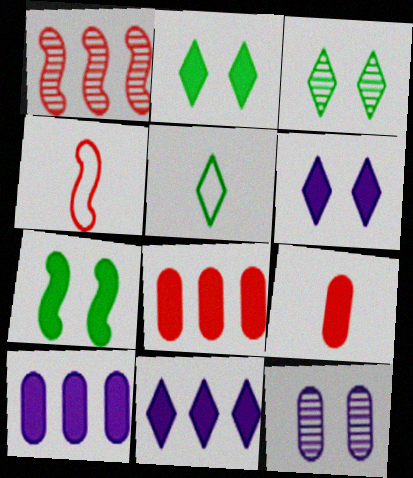[[3, 4, 10], 
[7, 9, 11]]